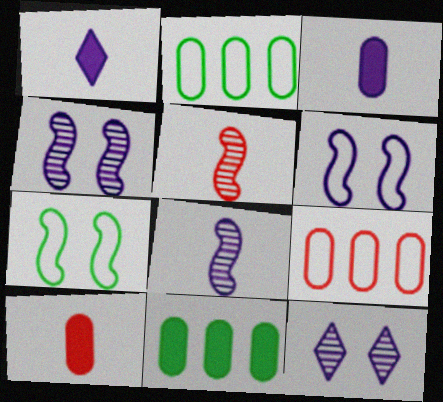[]